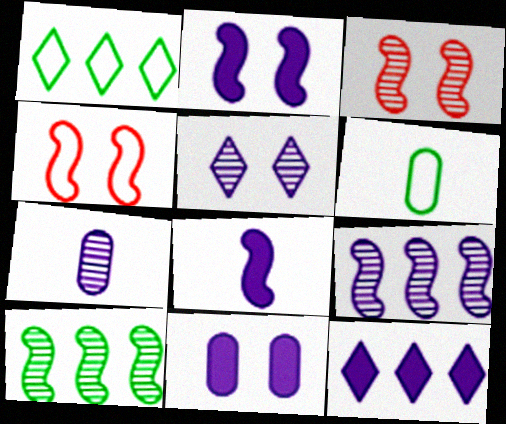[[3, 6, 12], 
[4, 8, 10], 
[5, 7, 9], 
[8, 11, 12]]